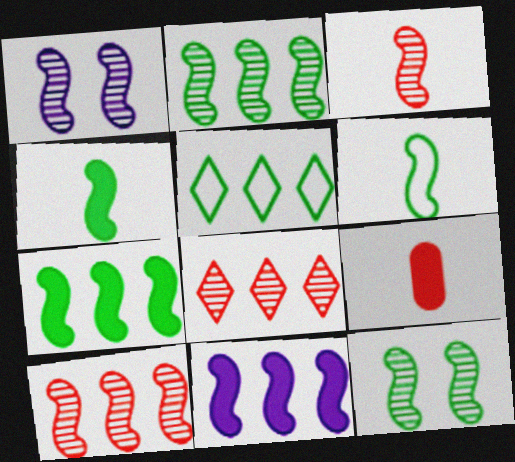[[1, 2, 3], 
[1, 5, 9], 
[6, 7, 12]]